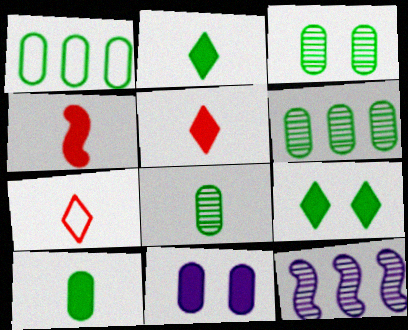[[1, 3, 10], 
[3, 6, 8]]